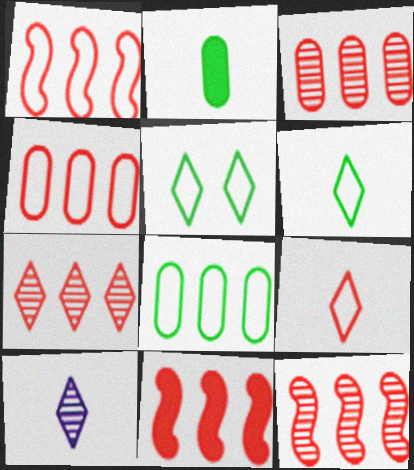[[1, 11, 12], 
[3, 7, 12], 
[4, 7, 11]]